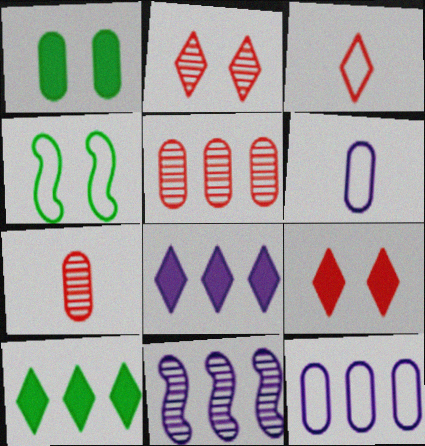[[1, 3, 11], 
[1, 5, 6], 
[1, 7, 12], 
[3, 4, 12], 
[4, 7, 8], 
[8, 11, 12]]